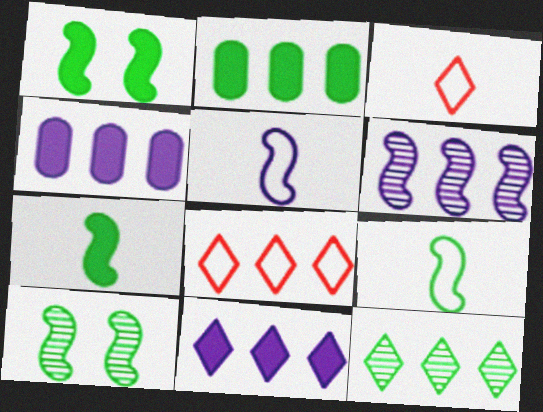[[2, 6, 8], 
[3, 4, 10], 
[8, 11, 12]]